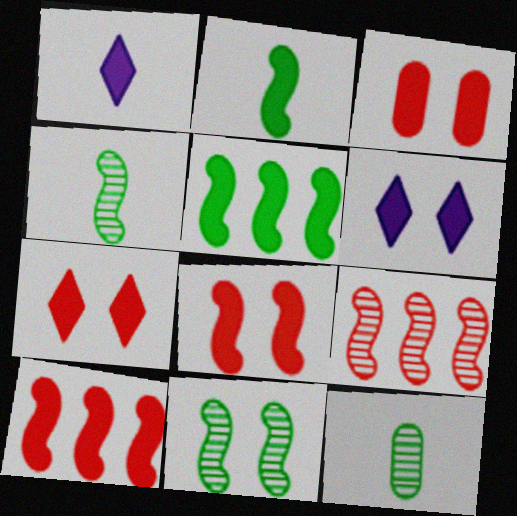[[1, 3, 5], 
[3, 7, 8]]